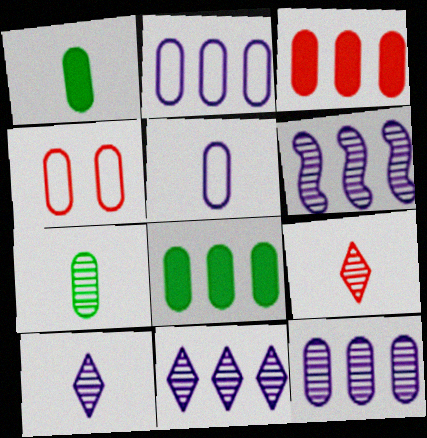[[1, 4, 12], 
[6, 11, 12]]